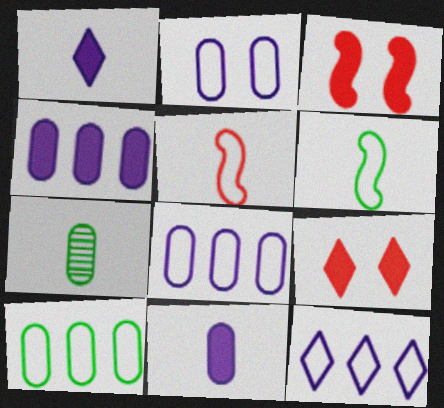[[1, 5, 7], 
[3, 7, 12]]